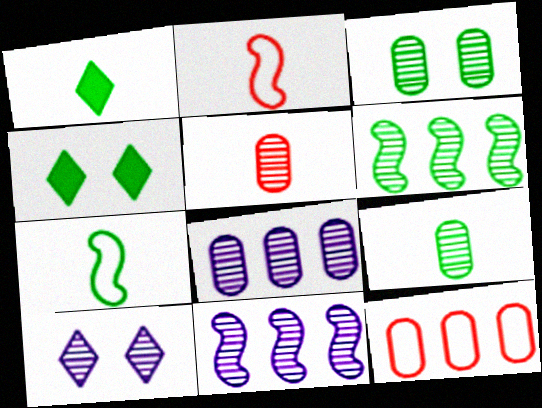[[1, 7, 9], 
[2, 4, 8], 
[3, 5, 8], 
[5, 6, 10]]